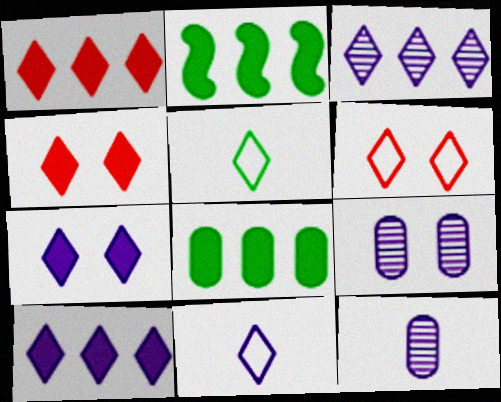[[2, 6, 12], 
[3, 4, 5], 
[3, 7, 11]]